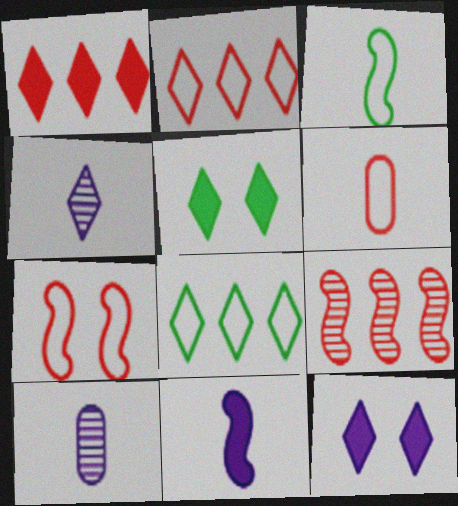[[2, 4, 5], 
[2, 6, 7]]